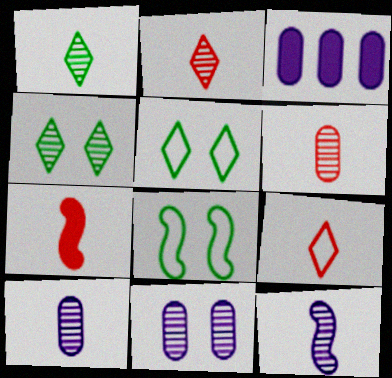[[1, 6, 12], 
[2, 3, 8], 
[6, 7, 9]]